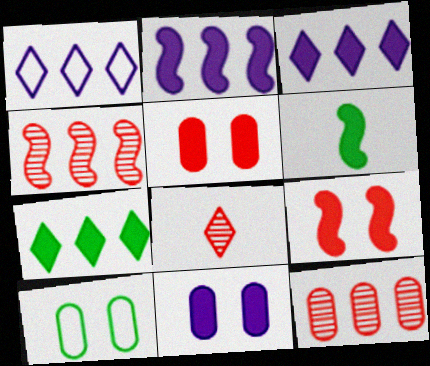[[2, 6, 9], 
[2, 8, 10], 
[3, 5, 6]]